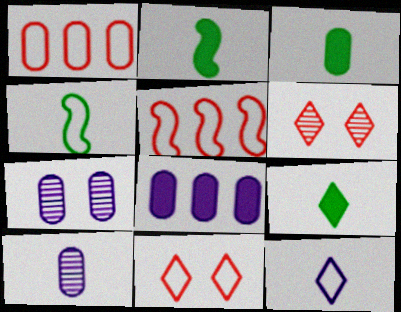[[1, 3, 7], 
[2, 3, 9], 
[4, 6, 8], 
[5, 7, 9]]